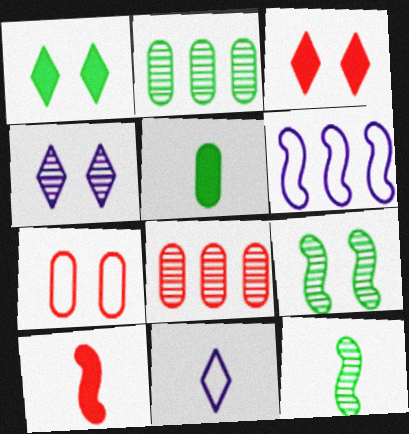[[4, 8, 12], 
[6, 9, 10]]